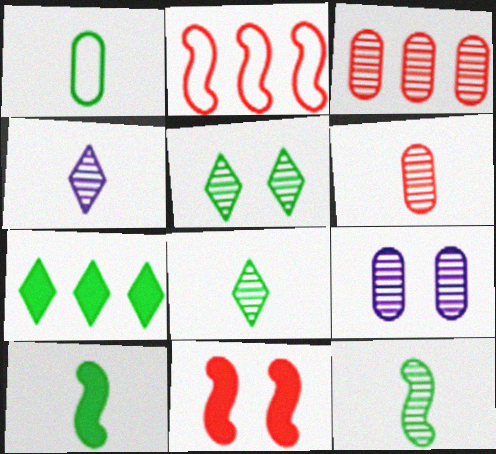[[1, 8, 10], 
[4, 6, 12]]